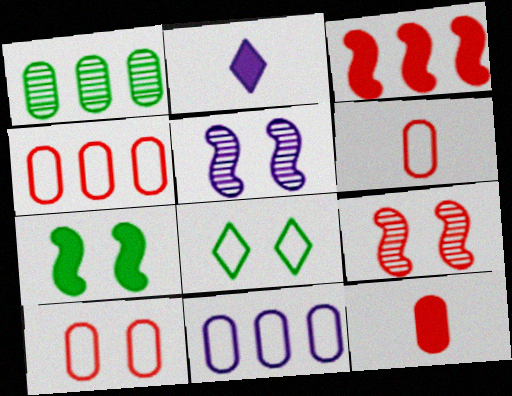[[2, 5, 11], 
[4, 6, 10]]